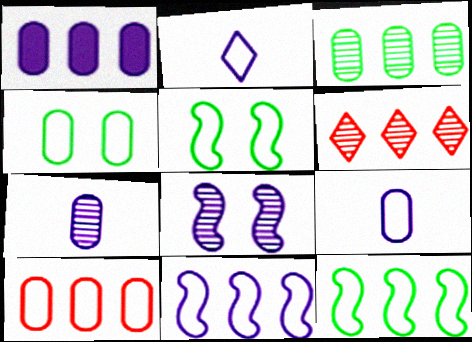[[1, 2, 8], 
[1, 3, 10], 
[1, 6, 12], 
[2, 5, 10], 
[4, 9, 10]]